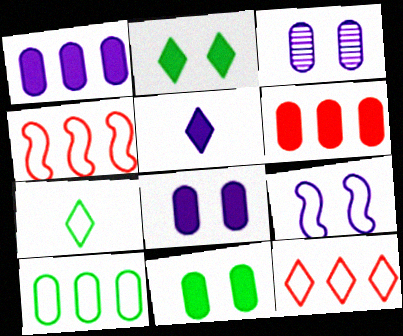[]